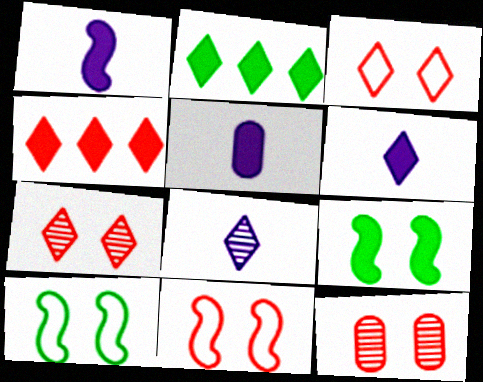[[1, 5, 6], 
[2, 3, 8], 
[4, 5, 9]]